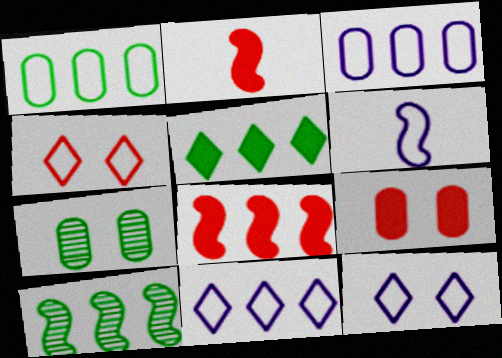[[1, 4, 6], 
[1, 5, 10], 
[2, 7, 11], 
[3, 6, 12]]